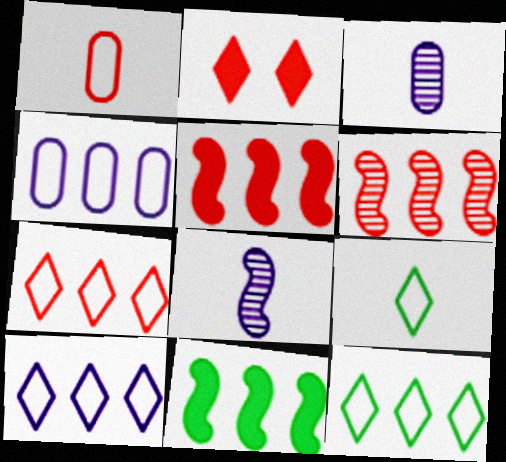[[1, 2, 6], 
[7, 10, 12]]